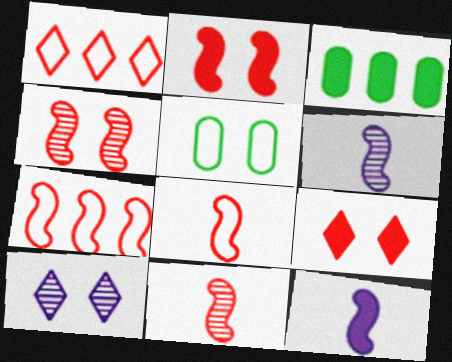[[2, 5, 10], 
[2, 7, 11], 
[3, 8, 10], 
[3, 9, 12]]